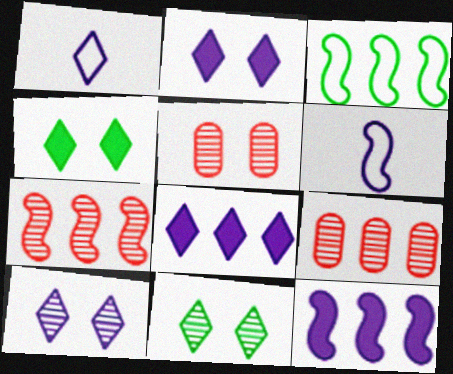[[1, 8, 10], 
[3, 7, 12], 
[3, 8, 9], 
[4, 6, 9]]